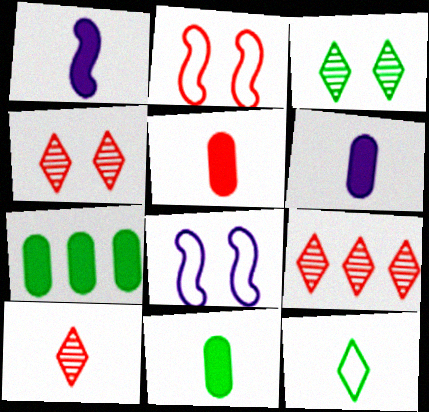[[2, 5, 9], 
[4, 9, 10], 
[5, 6, 11], 
[7, 8, 10], 
[8, 9, 11]]